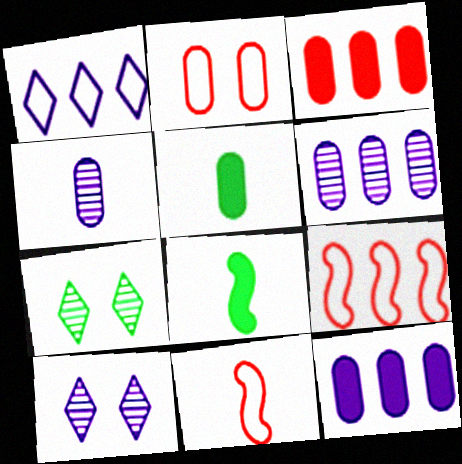[[2, 5, 6], 
[5, 9, 10], 
[7, 11, 12]]